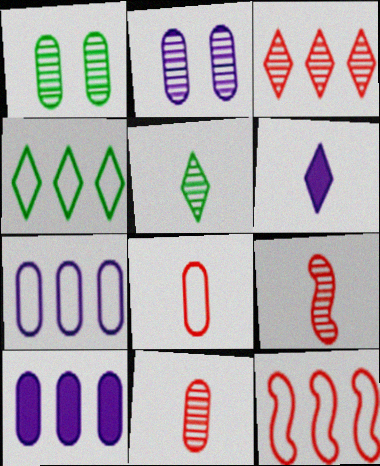[[1, 6, 12], 
[1, 8, 10], 
[4, 7, 12]]